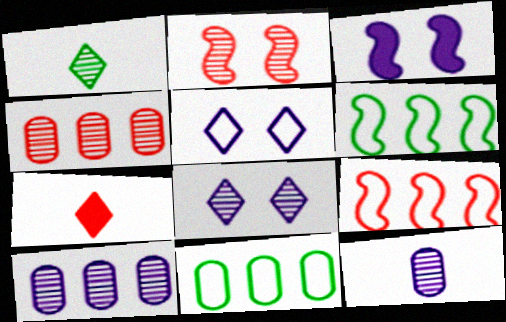[[1, 2, 10]]